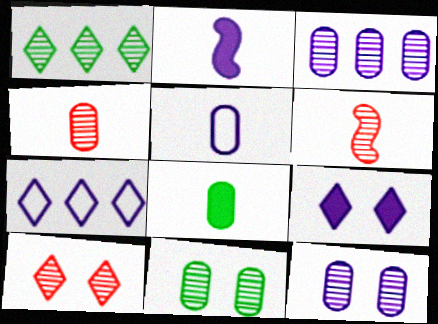[[1, 6, 12], 
[2, 7, 12], 
[3, 4, 11], 
[4, 5, 8]]